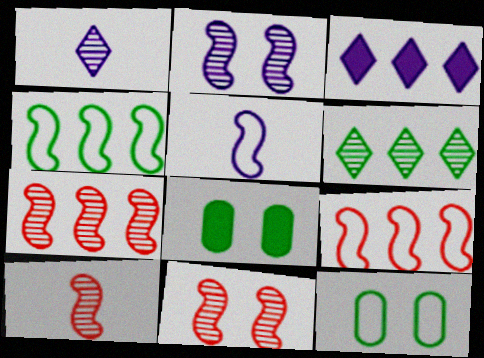[[1, 8, 9], 
[3, 10, 12], 
[7, 10, 11]]